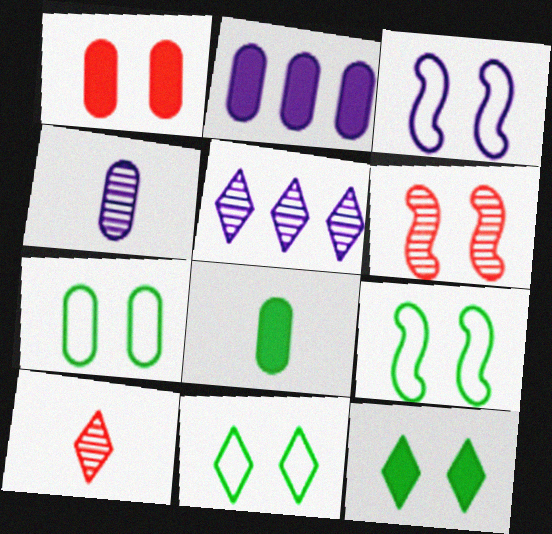[[1, 2, 8], 
[2, 9, 10], 
[7, 9, 11]]